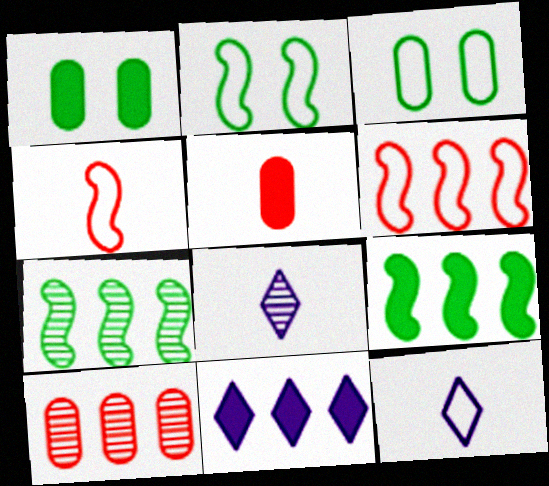[[1, 6, 8], 
[3, 6, 12]]